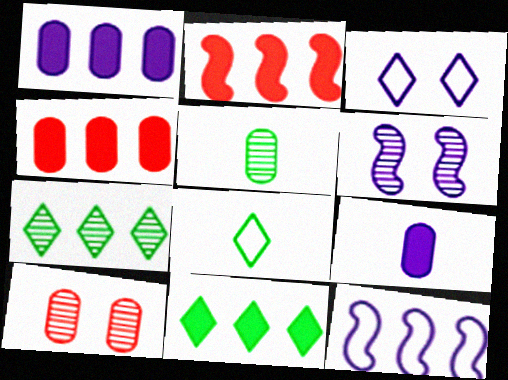[[1, 2, 11], 
[2, 3, 5], 
[4, 6, 8], 
[4, 7, 12]]